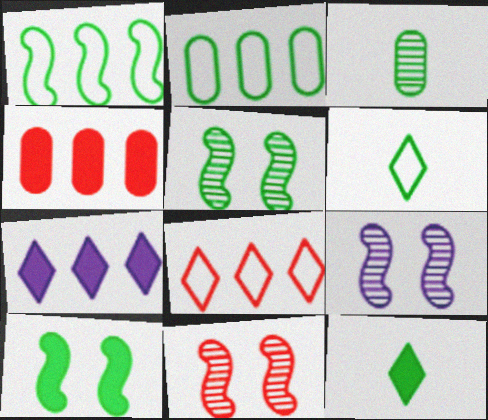[[2, 5, 12], 
[4, 6, 9], 
[5, 9, 11]]